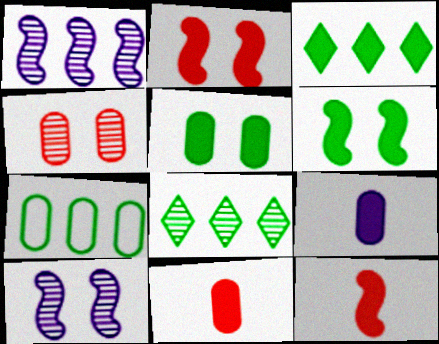[[2, 3, 9], 
[4, 7, 9]]